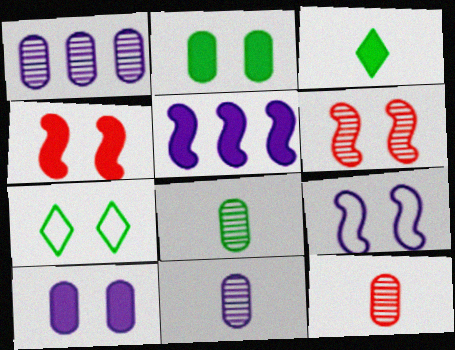[[5, 7, 12], 
[6, 7, 10], 
[8, 11, 12]]